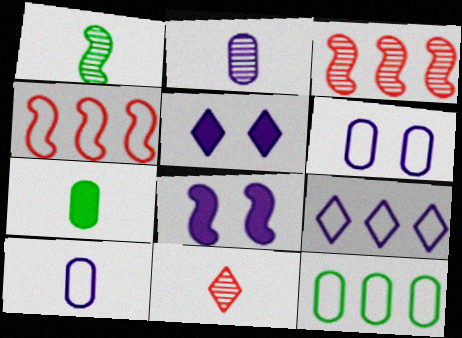[[1, 2, 11], 
[1, 4, 8], 
[2, 8, 9], 
[4, 9, 12], 
[8, 11, 12]]